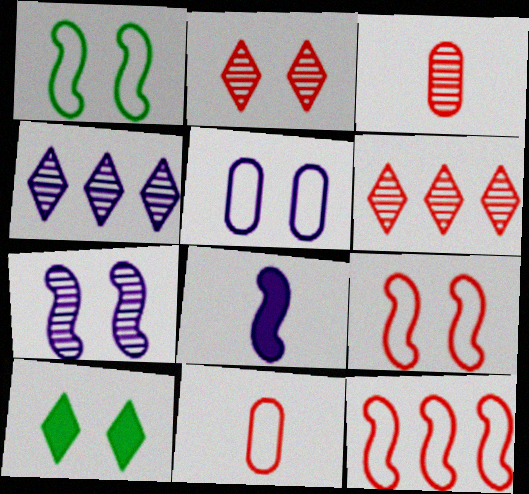[[4, 5, 8]]